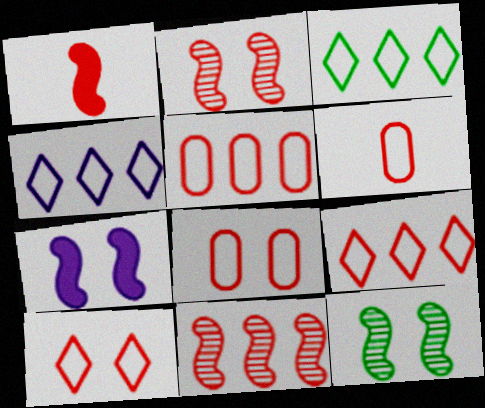[[3, 4, 9], 
[5, 6, 8]]